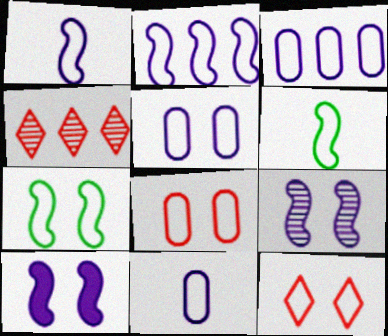[[3, 5, 11], 
[3, 6, 12], 
[5, 7, 12]]